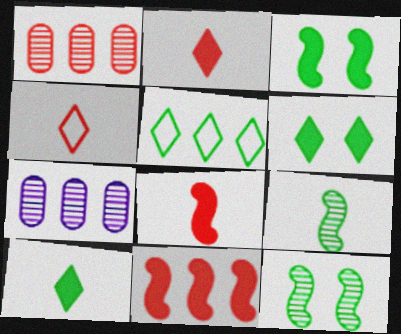[[3, 4, 7], 
[5, 7, 11]]